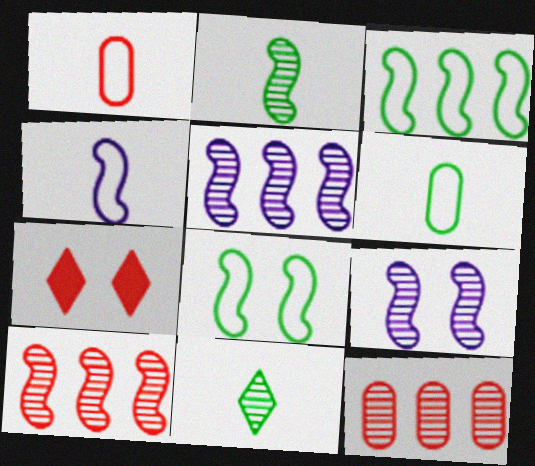[[1, 7, 10], 
[2, 9, 10], 
[5, 6, 7], 
[9, 11, 12]]